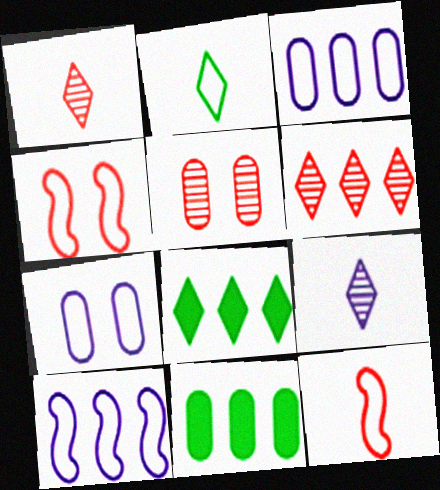[[2, 3, 4], 
[4, 9, 11], 
[6, 10, 11]]